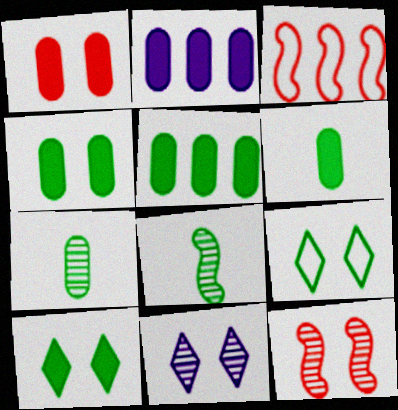[[1, 2, 6], 
[3, 6, 11], 
[4, 5, 6], 
[5, 8, 9]]